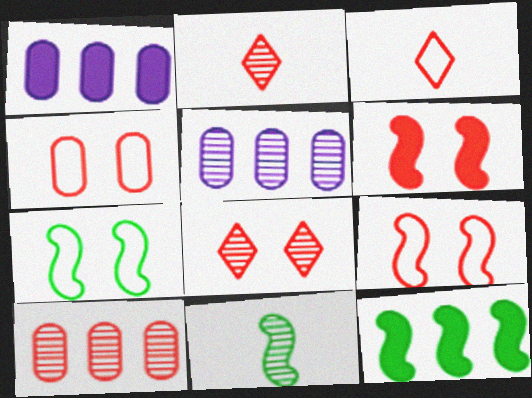[[1, 2, 7], 
[3, 6, 10], 
[4, 6, 8], 
[5, 8, 11], 
[7, 11, 12]]